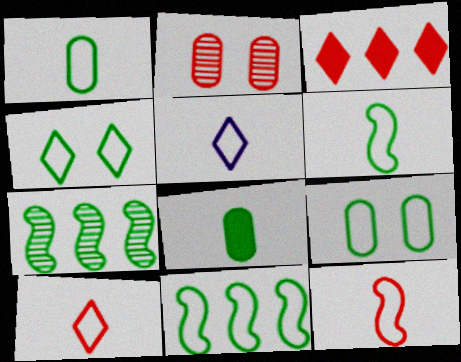[[1, 4, 11], 
[1, 5, 12], 
[2, 3, 12], 
[4, 7, 8]]